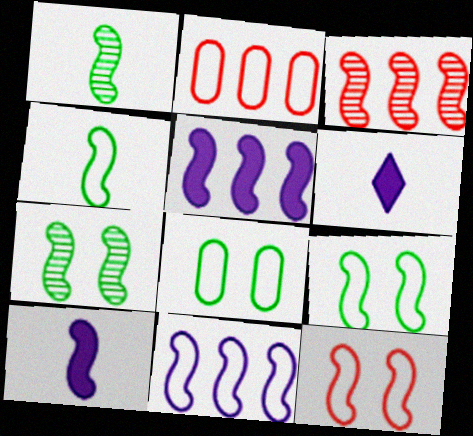[[1, 5, 12], 
[2, 6, 7], 
[3, 6, 8], 
[3, 9, 10], 
[4, 11, 12]]